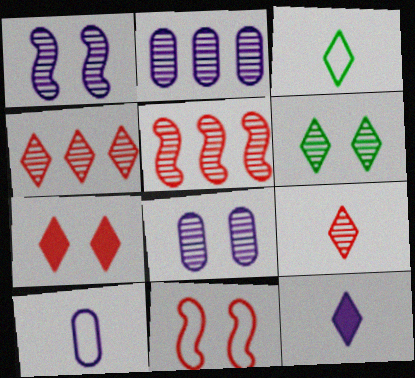[[3, 9, 12]]